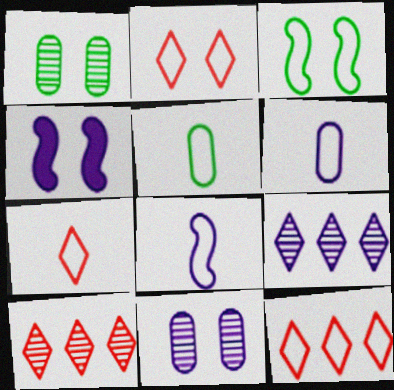[[1, 2, 4], 
[2, 7, 12], 
[3, 6, 12], 
[4, 5, 10], 
[4, 6, 9], 
[5, 7, 8]]